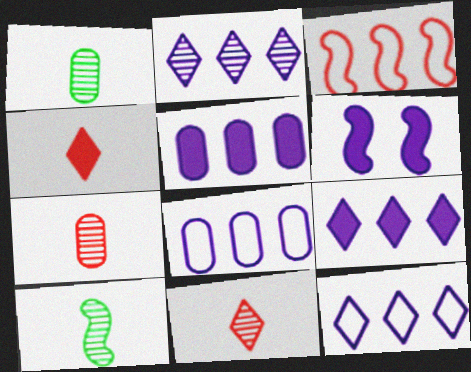[[2, 9, 12], 
[3, 6, 10]]